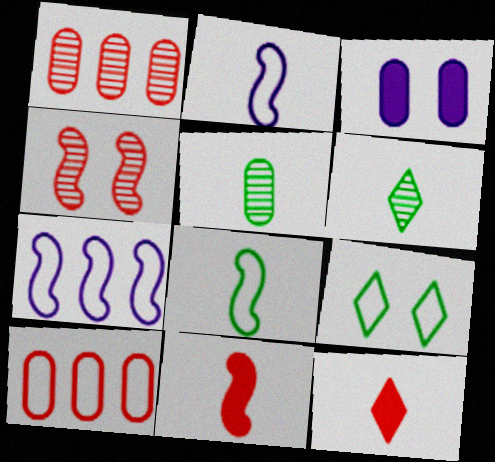[[2, 5, 12], 
[2, 9, 10], 
[3, 4, 9], 
[3, 5, 10], 
[4, 10, 12]]